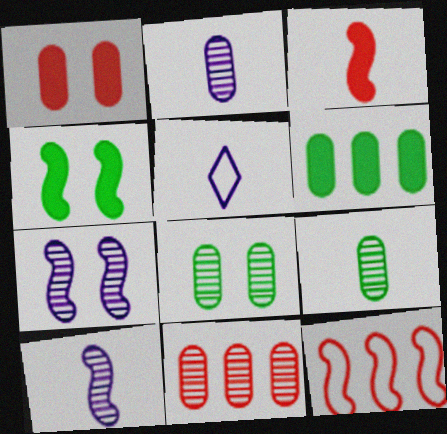[[2, 8, 11], 
[3, 5, 9], 
[4, 5, 11], 
[4, 10, 12]]